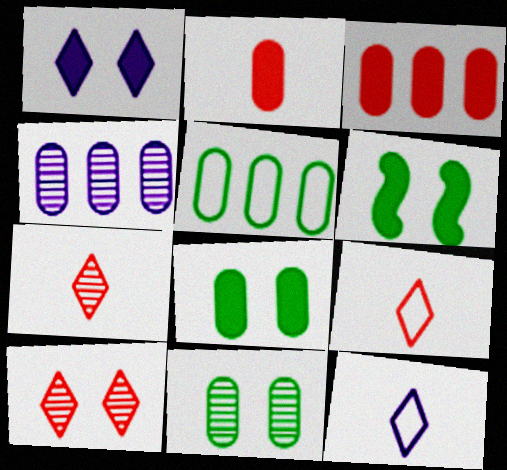[[3, 4, 5], 
[4, 6, 9]]